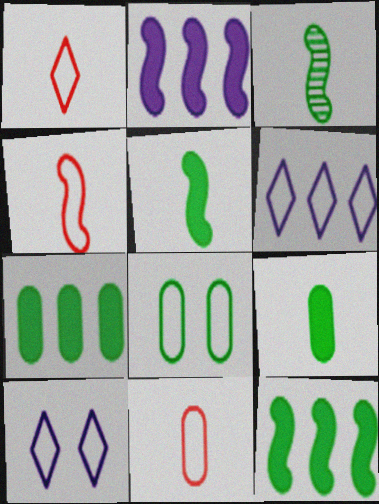[[1, 4, 11], 
[4, 6, 8]]